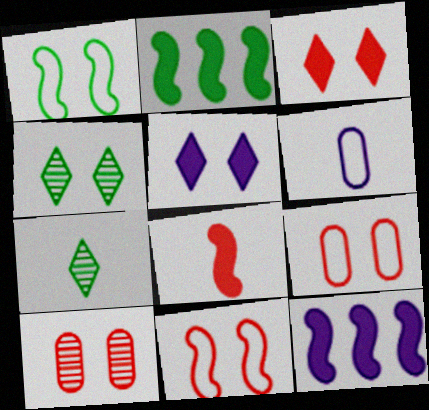[[1, 5, 10], 
[3, 10, 11], 
[6, 7, 8], 
[7, 9, 12]]